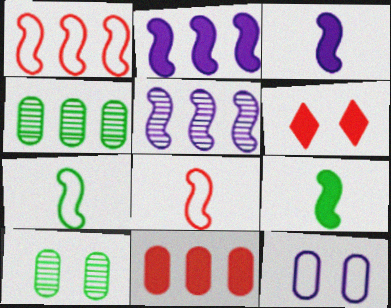[]